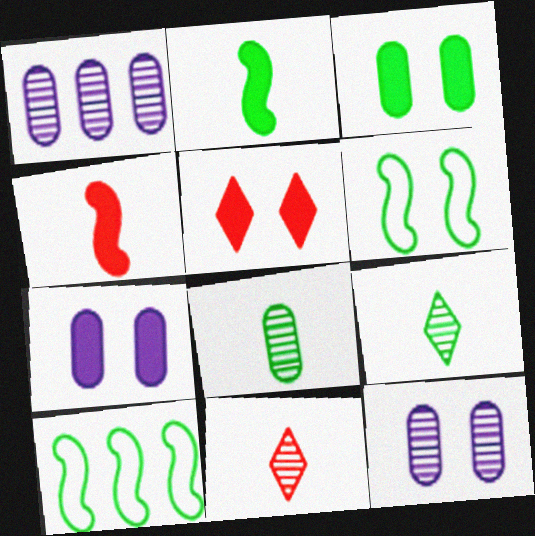[[3, 9, 10], 
[5, 6, 12], 
[7, 10, 11]]